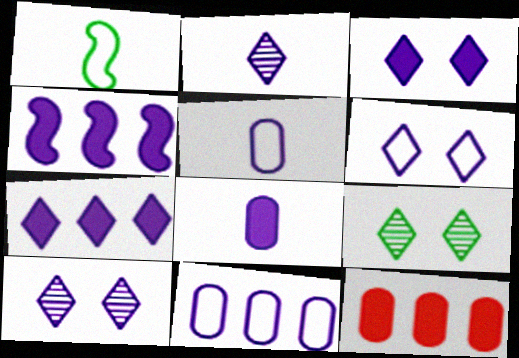[[1, 10, 12], 
[2, 6, 7], 
[3, 4, 8], 
[3, 6, 10], 
[4, 5, 10]]